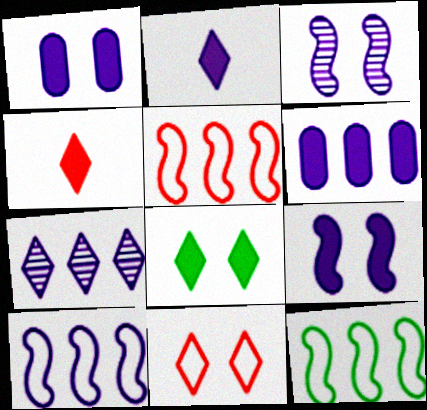[[2, 6, 9], 
[5, 10, 12], 
[6, 7, 10]]